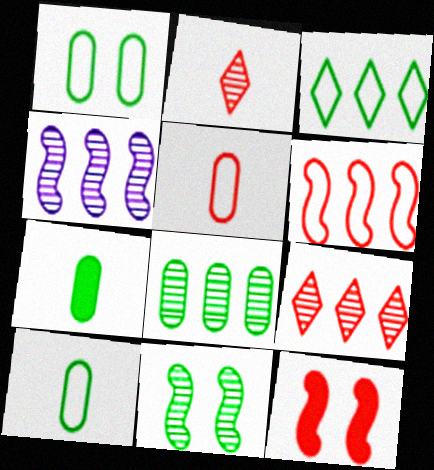[[1, 7, 8], 
[3, 7, 11], 
[4, 8, 9], 
[5, 9, 12]]